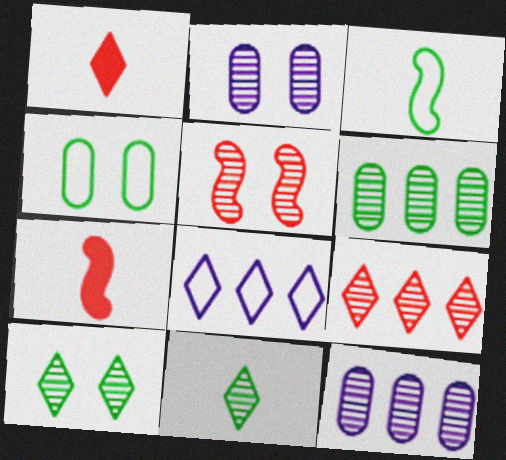[[1, 8, 10], 
[2, 5, 10], 
[5, 11, 12]]